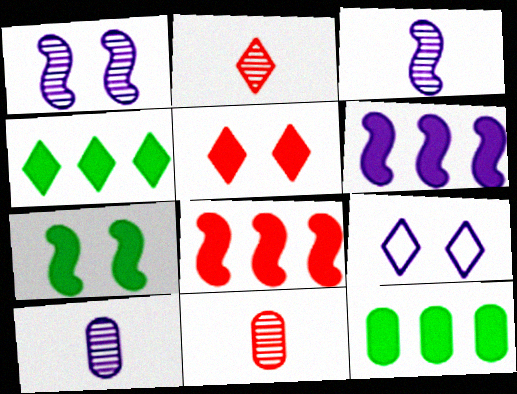[[2, 4, 9], 
[6, 9, 10]]